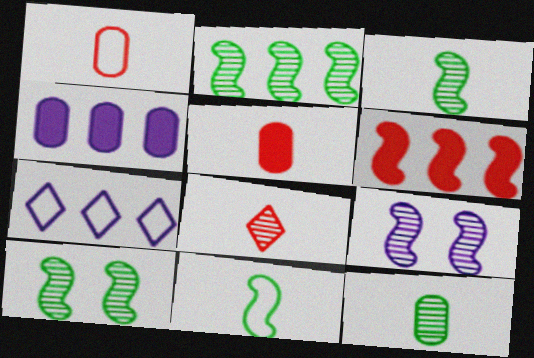[[2, 3, 10], 
[5, 7, 10], 
[6, 9, 11]]